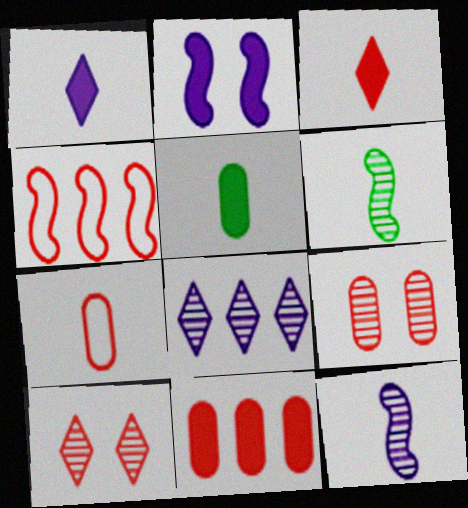[[1, 6, 7], 
[2, 4, 6], 
[3, 4, 9], 
[6, 8, 9], 
[7, 9, 11]]